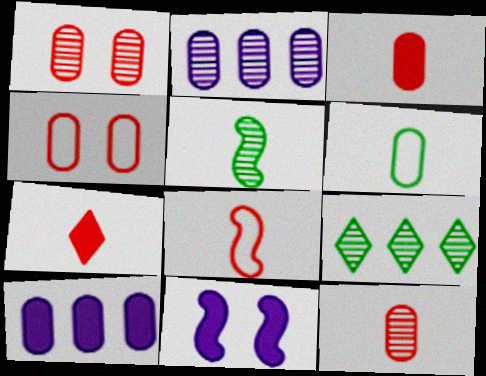[[1, 6, 10], 
[7, 8, 12]]